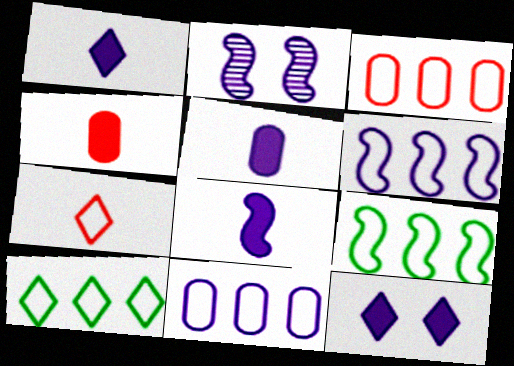[[1, 2, 11], 
[1, 5, 8], 
[2, 4, 10], 
[2, 6, 8], 
[3, 6, 10]]